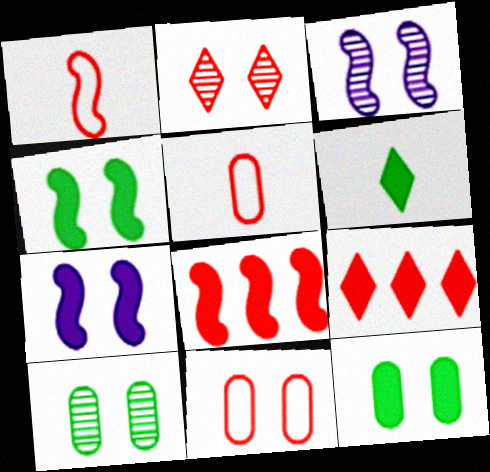[[2, 3, 10], 
[2, 5, 8]]